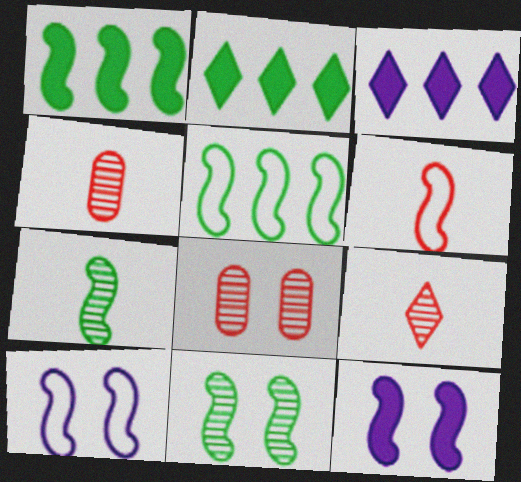[[2, 4, 10], 
[5, 6, 10]]